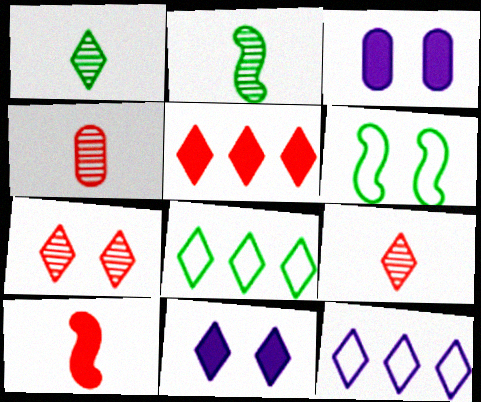[[3, 6, 7], 
[8, 9, 11]]